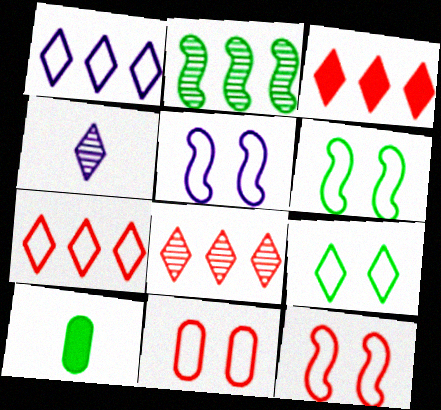[[2, 9, 10], 
[3, 4, 9], 
[3, 7, 8], 
[5, 6, 12], 
[5, 8, 10], 
[5, 9, 11]]